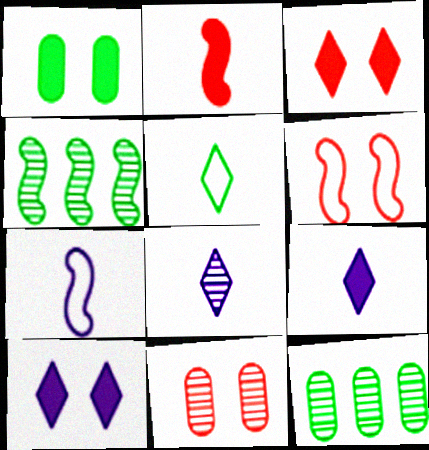[[1, 4, 5], 
[3, 6, 11], 
[3, 7, 12], 
[4, 8, 11], 
[6, 9, 12]]